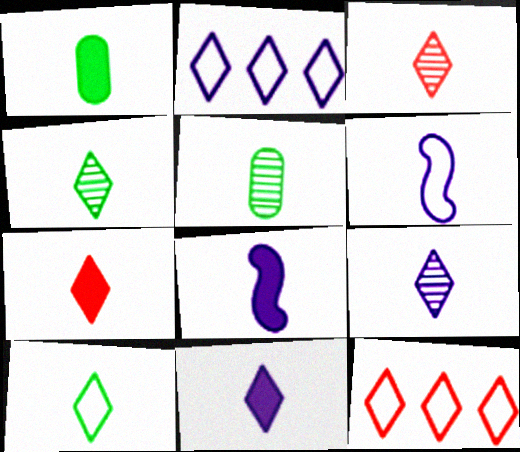[[1, 3, 6], 
[1, 7, 8], 
[3, 4, 9], 
[3, 10, 11], 
[5, 6, 7], 
[7, 9, 10]]